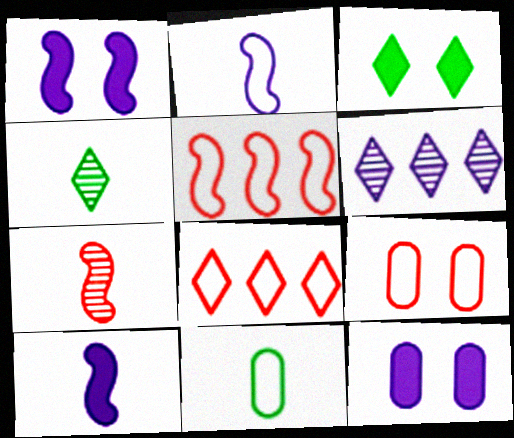[[2, 6, 12], 
[4, 5, 12]]